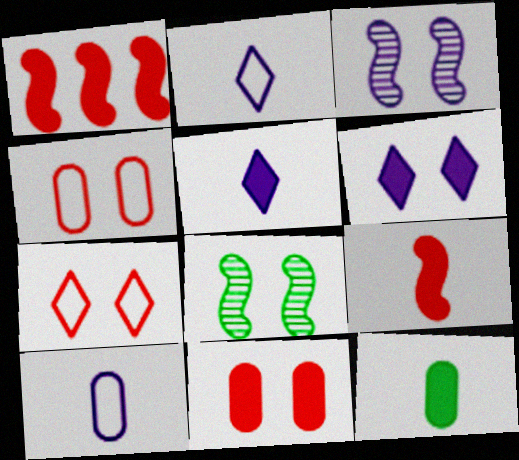[[1, 6, 12], 
[4, 6, 8], 
[5, 9, 12]]